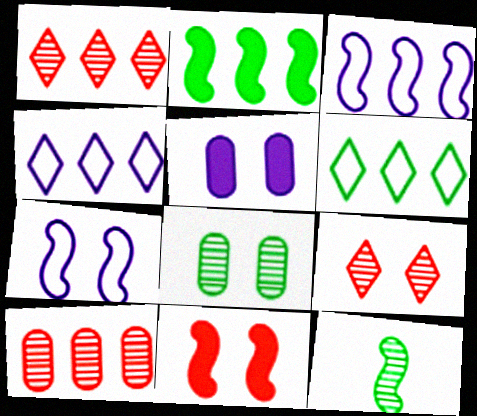[[2, 4, 10], 
[3, 11, 12]]